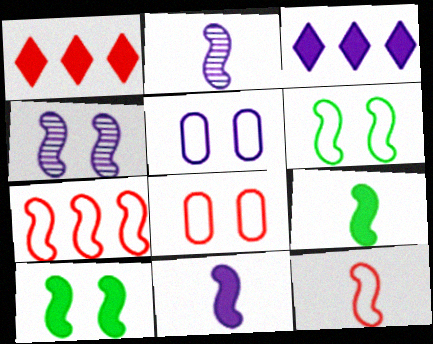[[2, 3, 5], 
[2, 7, 10], 
[2, 9, 12], 
[4, 7, 9]]